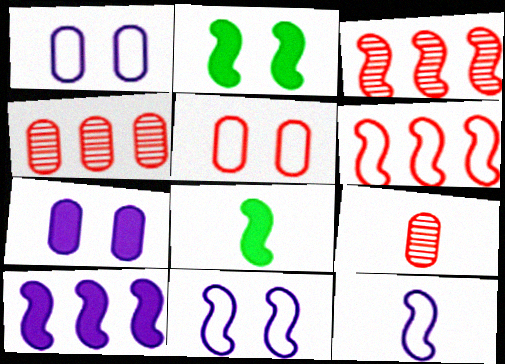[[2, 3, 12], 
[3, 8, 11]]